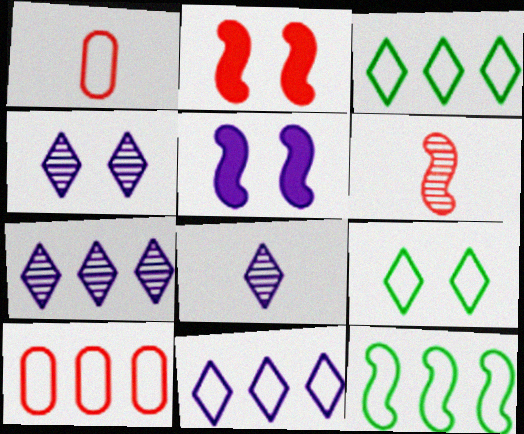[[4, 7, 8], 
[5, 6, 12], 
[10, 11, 12]]